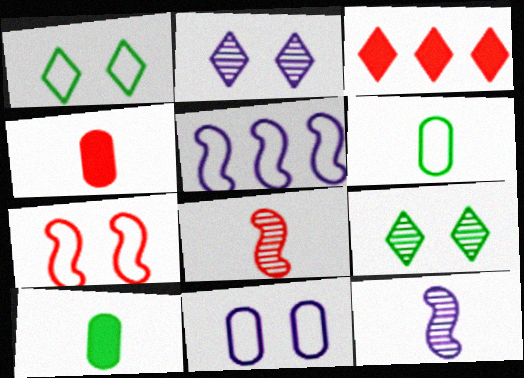[[1, 7, 11], 
[4, 5, 9]]